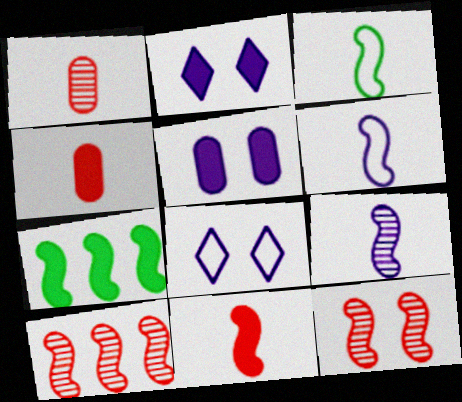[[1, 7, 8], 
[2, 4, 7], 
[3, 9, 11], 
[6, 7, 12]]